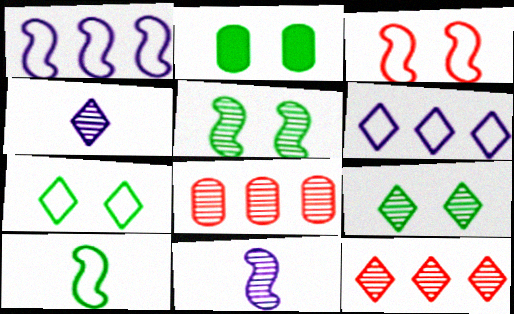[[1, 3, 10], 
[2, 5, 7], 
[4, 5, 8], 
[4, 9, 12], 
[8, 9, 11]]